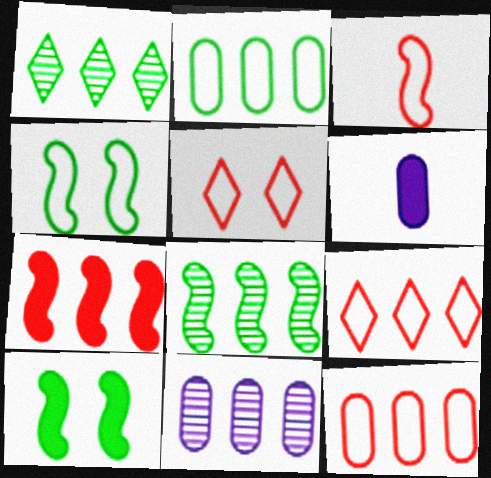[[3, 5, 12], 
[5, 6, 8]]